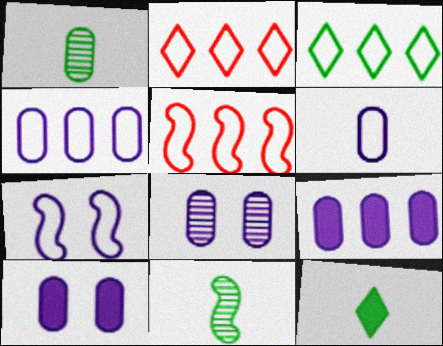[[2, 10, 11], 
[3, 4, 5], 
[5, 8, 12], 
[6, 8, 9]]